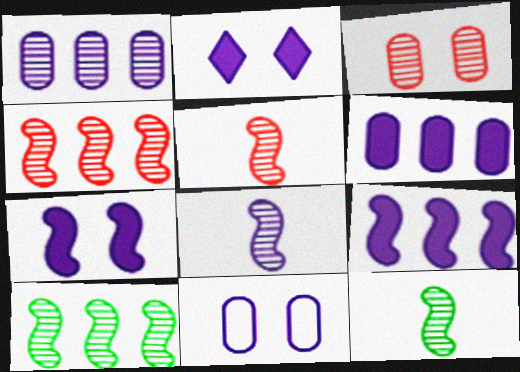[[5, 8, 12]]